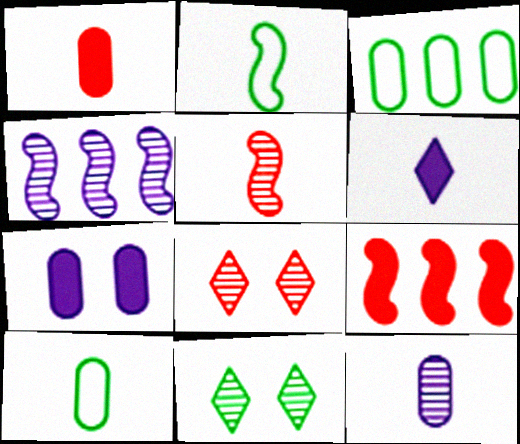[[1, 10, 12], 
[5, 6, 10]]